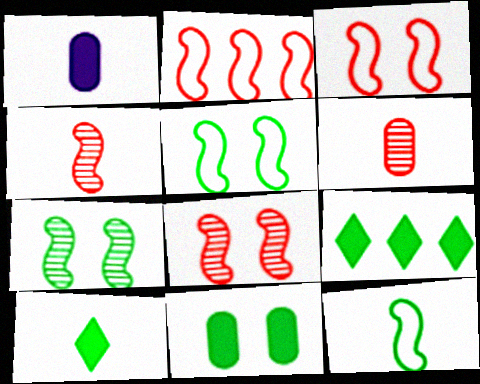[]